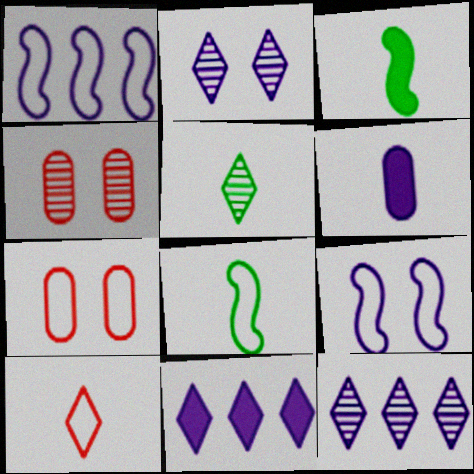[[1, 2, 6], 
[3, 7, 12], 
[4, 8, 11], 
[6, 9, 12]]